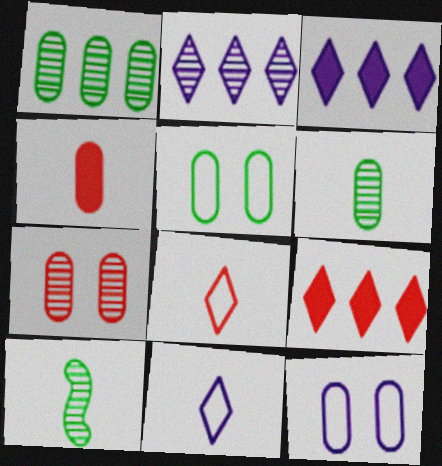[[1, 4, 12], 
[2, 7, 10], 
[4, 10, 11], 
[9, 10, 12]]